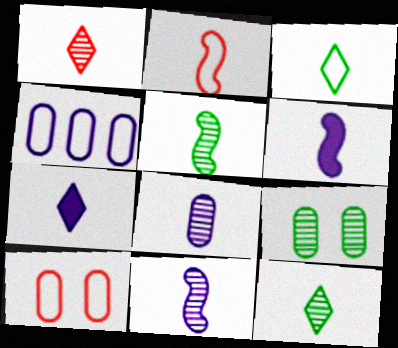[[1, 3, 7], 
[1, 5, 8], 
[2, 5, 6]]